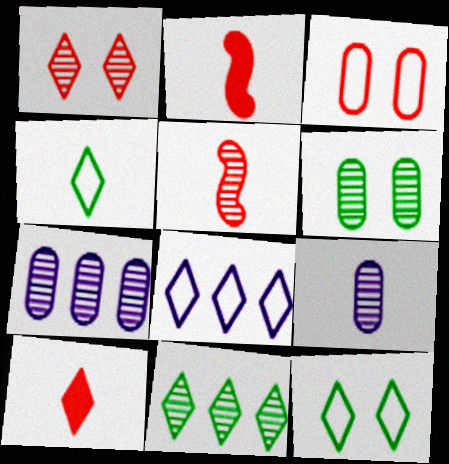[[2, 4, 9], 
[2, 6, 8], 
[2, 7, 12]]